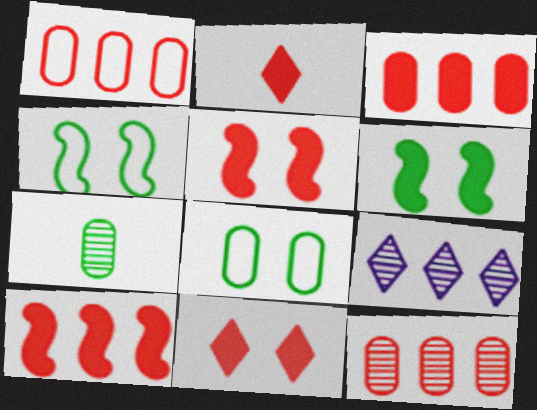[[1, 3, 12], 
[2, 3, 5]]